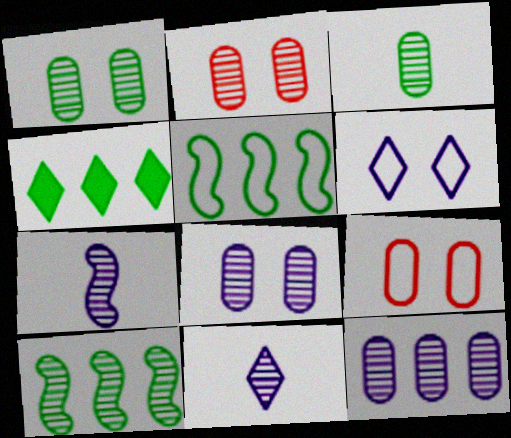[[1, 2, 8], 
[2, 3, 12], 
[2, 10, 11], 
[4, 7, 9]]